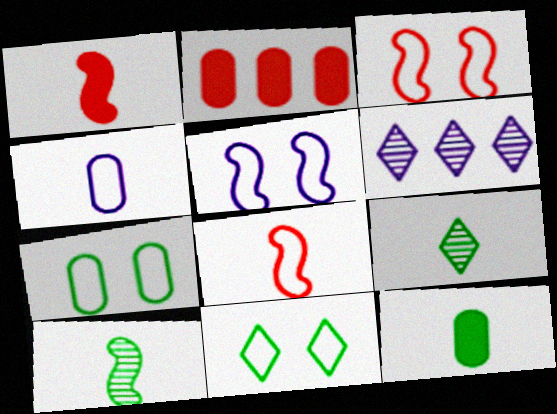[[1, 4, 9], 
[1, 6, 7], 
[2, 5, 9], 
[3, 6, 12]]